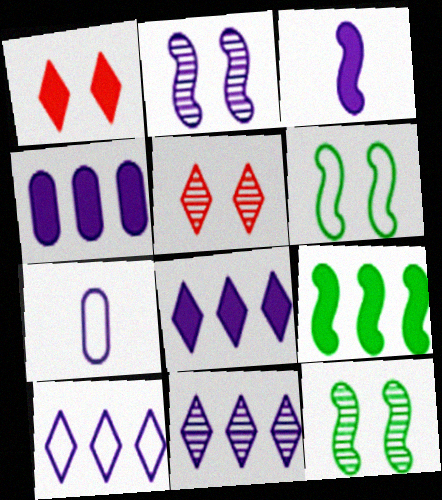[[2, 7, 8], 
[5, 7, 9], 
[8, 10, 11]]